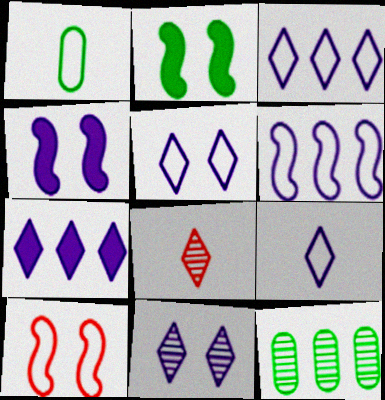[[1, 3, 10], 
[3, 5, 9], 
[7, 9, 11]]